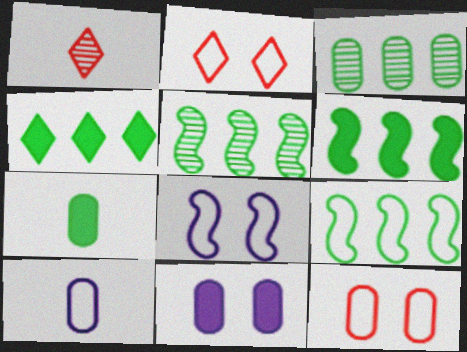[[1, 9, 11], 
[2, 9, 10], 
[3, 4, 9], 
[5, 6, 9]]